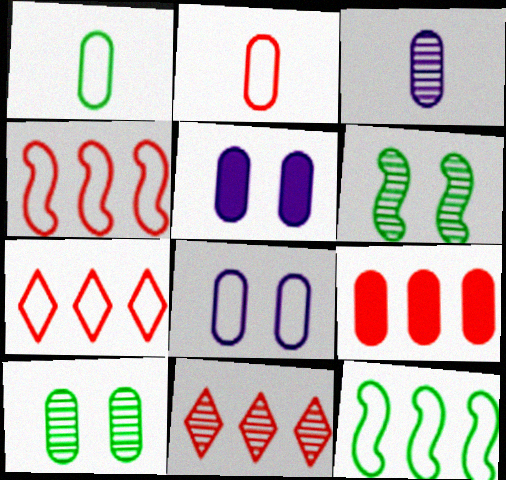[[3, 6, 11], 
[4, 9, 11]]